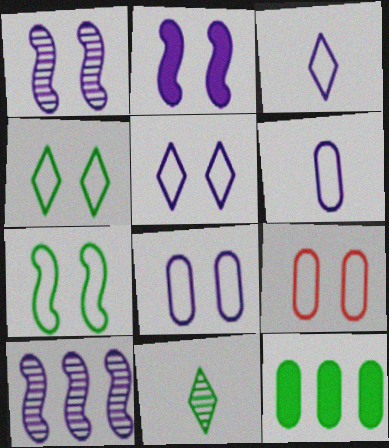[[5, 7, 9], 
[7, 11, 12]]